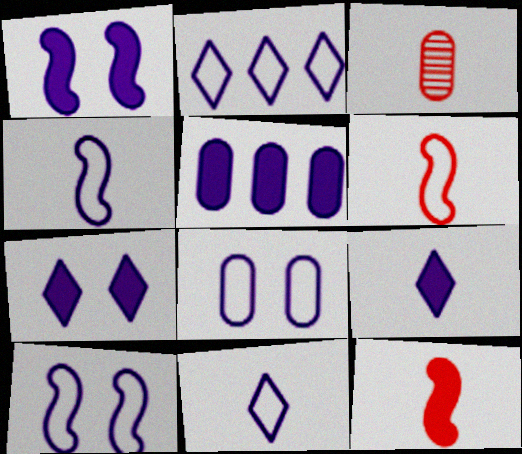[[1, 5, 9], 
[2, 4, 8]]